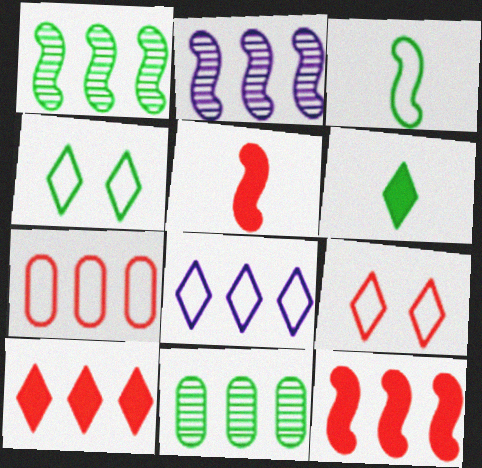[[8, 11, 12]]